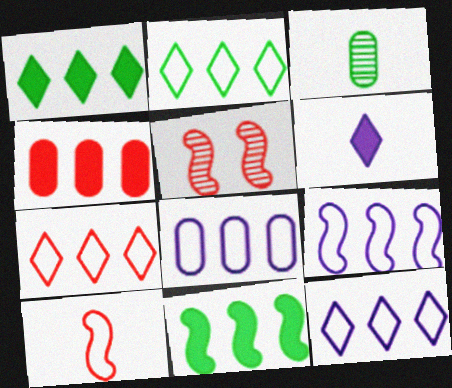[[2, 7, 12], 
[3, 6, 10], 
[8, 9, 12]]